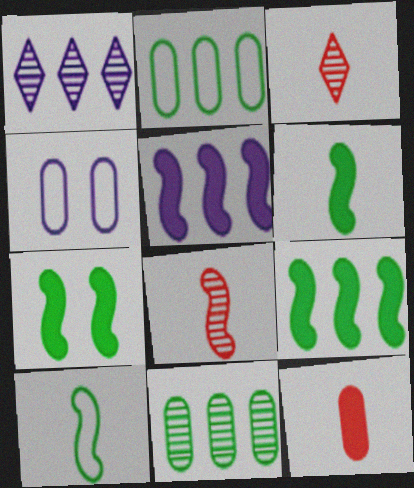[[3, 4, 9], 
[4, 11, 12], 
[6, 7, 9]]